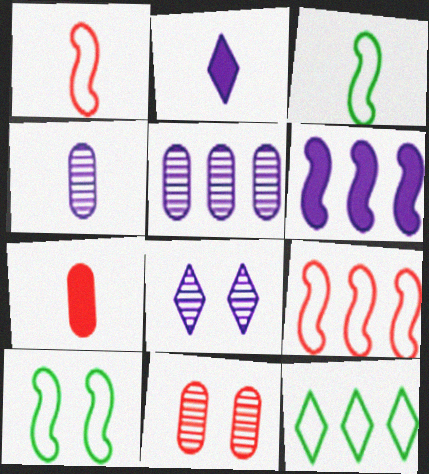[]